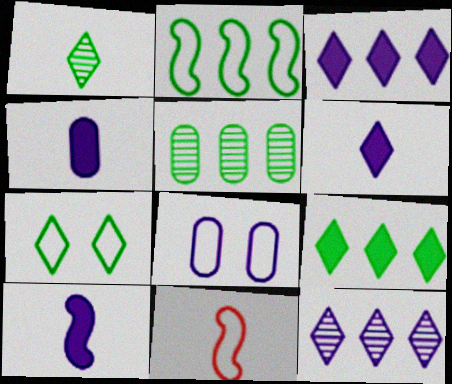[[1, 4, 11], 
[1, 7, 9], 
[2, 5, 9], 
[4, 6, 10], 
[8, 10, 12]]